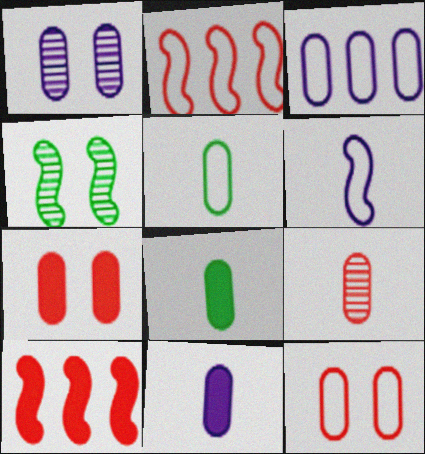[[1, 3, 11], 
[3, 5, 12], 
[4, 6, 10], 
[5, 9, 11]]